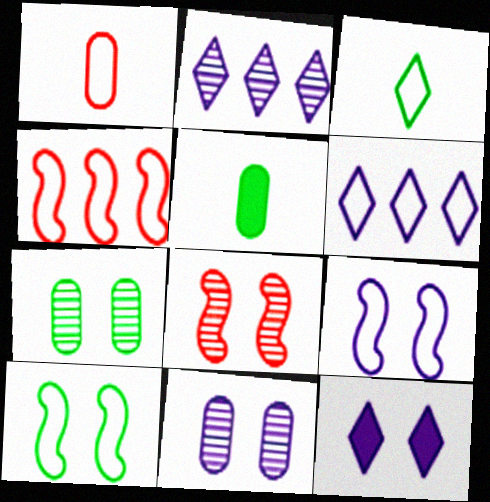[[1, 6, 10], 
[5, 6, 8], 
[9, 11, 12]]